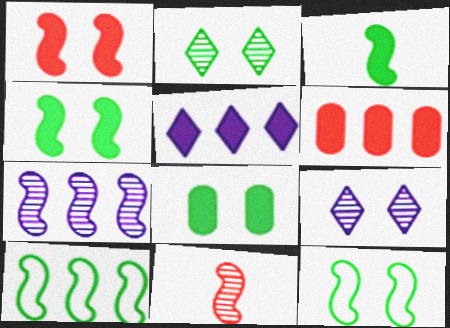[[2, 8, 12]]